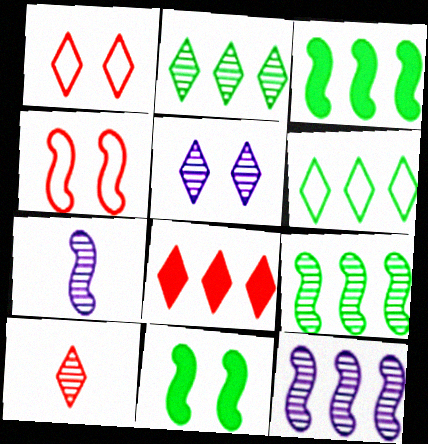[[1, 8, 10], 
[2, 5, 10], 
[3, 4, 7]]